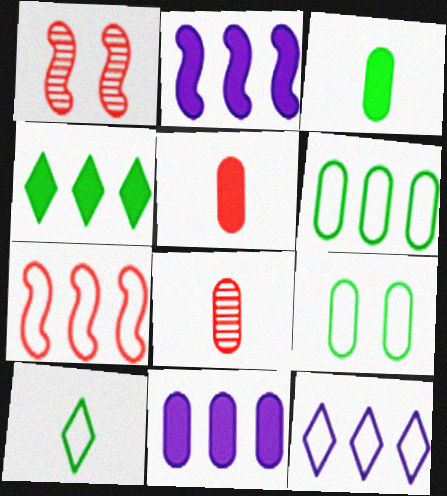[[1, 3, 12], 
[1, 10, 11], 
[6, 7, 12], 
[8, 9, 11]]